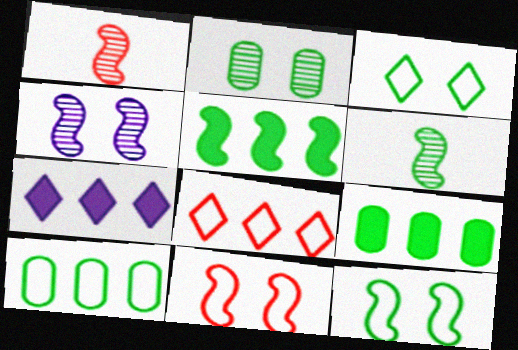[[3, 6, 9], 
[5, 6, 12]]